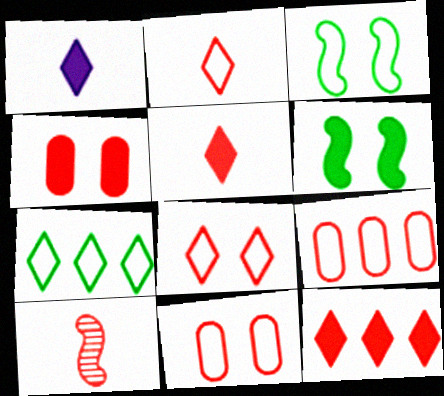[[10, 11, 12]]